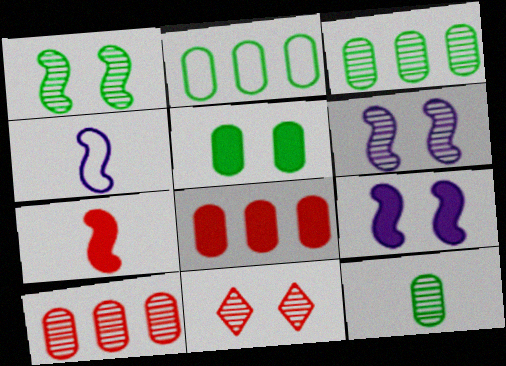[[2, 5, 12]]